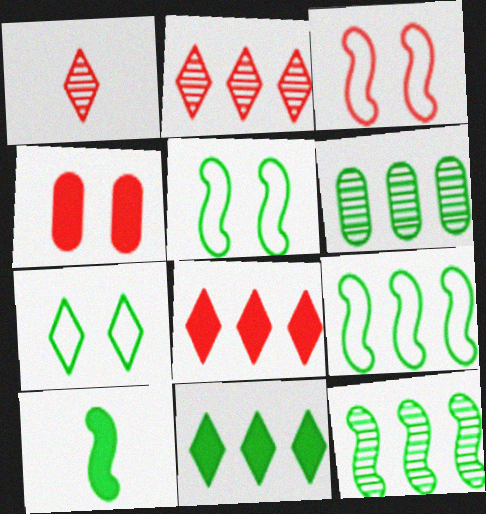[[5, 10, 12], 
[6, 7, 10], 
[6, 9, 11]]